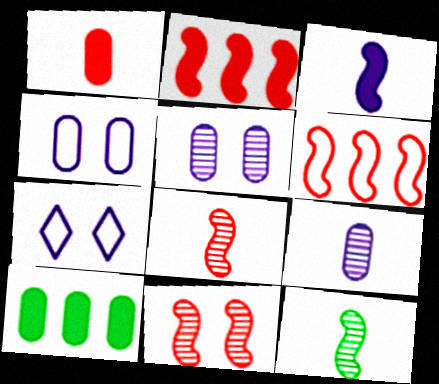[[7, 8, 10]]